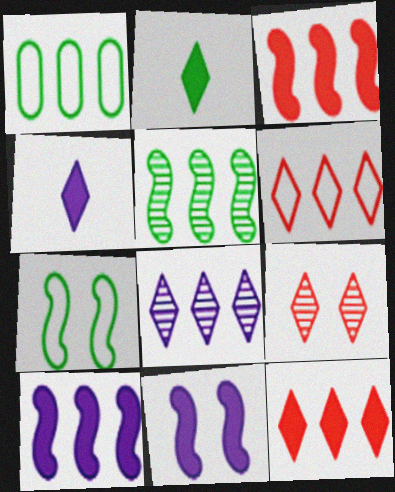[[1, 3, 8]]